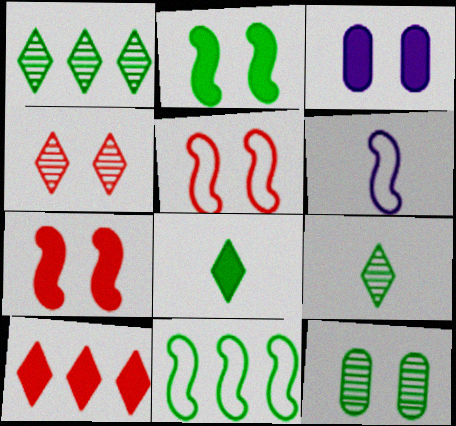[[5, 6, 11], 
[6, 10, 12], 
[8, 11, 12]]